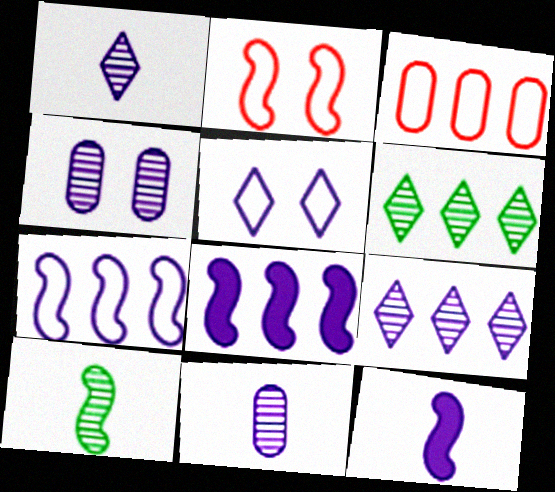[[2, 8, 10], 
[3, 6, 8], 
[5, 8, 11]]